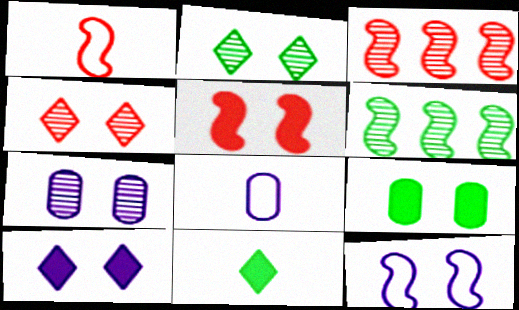[[1, 3, 5], 
[4, 9, 12], 
[5, 9, 10], 
[7, 10, 12]]